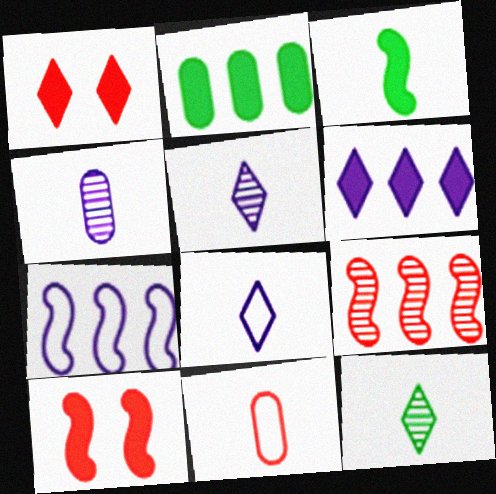[[1, 9, 11], 
[3, 5, 11]]